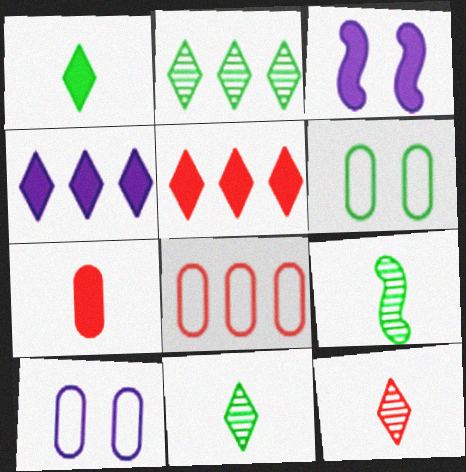[[3, 8, 11], 
[5, 9, 10]]